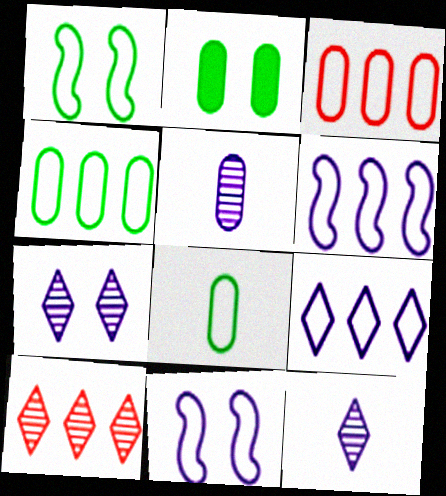[[2, 3, 5]]